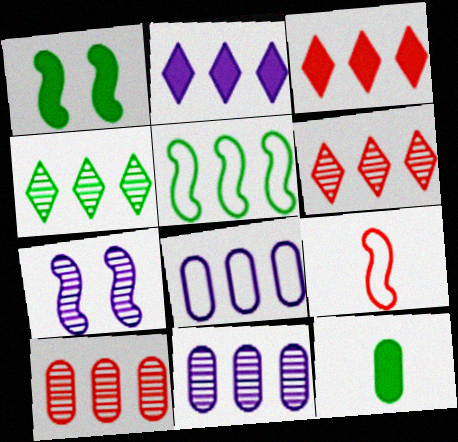[[2, 5, 10], 
[3, 5, 11]]